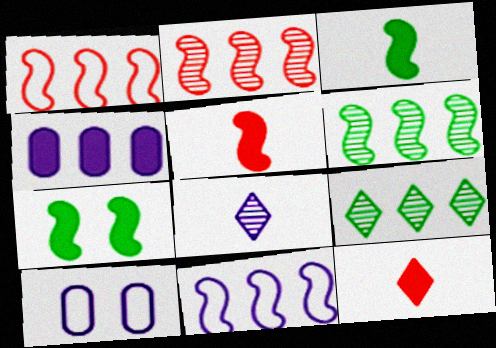[[1, 4, 9], 
[4, 7, 12], 
[5, 9, 10], 
[6, 10, 12]]